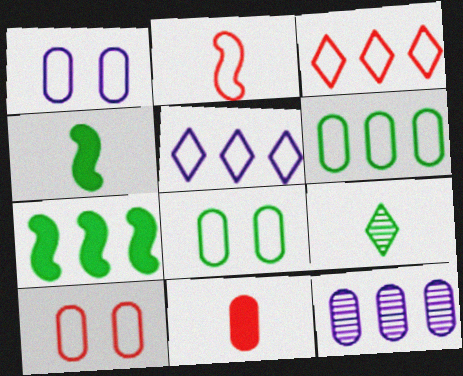[[1, 8, 10], 
[2, 3, 10], 
[2, 5, 8], 
[3, 7, 12], 
[7, 8, 9], 
[8, 11, 12]]